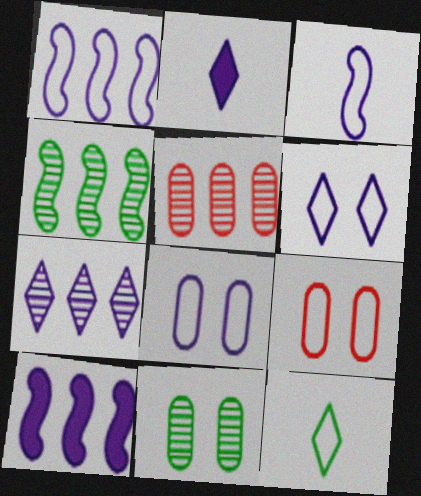[[1, 9, 12], 
[2, 4, 9], 
[2, 6, 7], 
[4, 5, 7]]